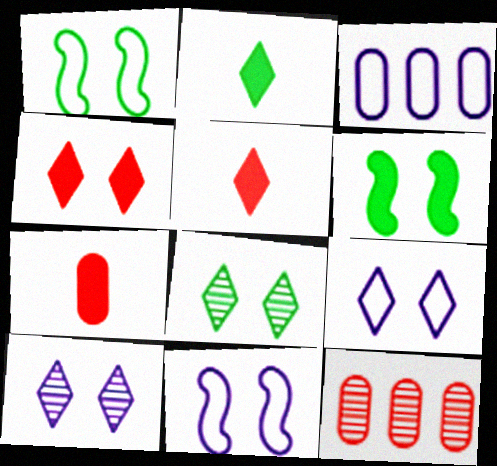[[2, 11, 12], 
[4, 8, 9]]